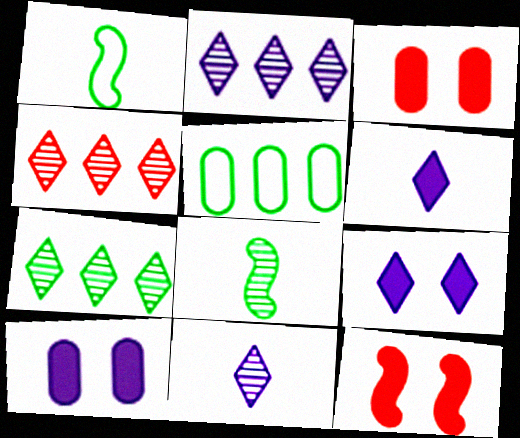[[1, 2, 3], 
[1, 4, 10], 
[2, 4, 7], 
[5, 11, 12]]